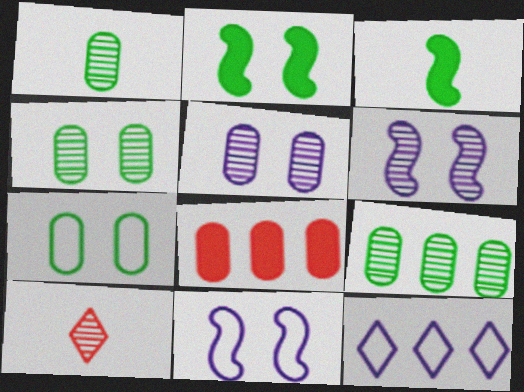[[1, 4, 9], 
[6, 9, 10]]